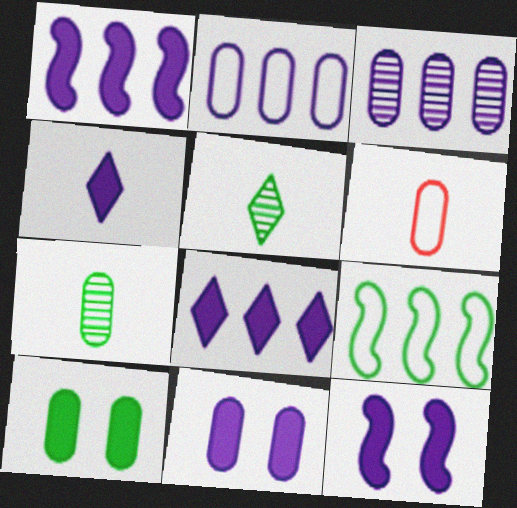[[1, 4, 11], 
[3, 6, 10], 
[5, 9, 10]]